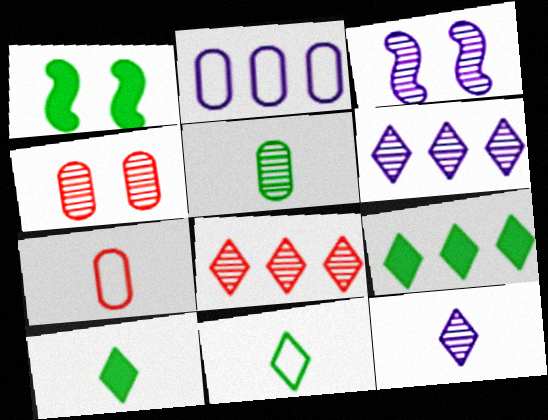[[1, 6, 7], 
[3, 5, 8], 
[3, 7, 9]]